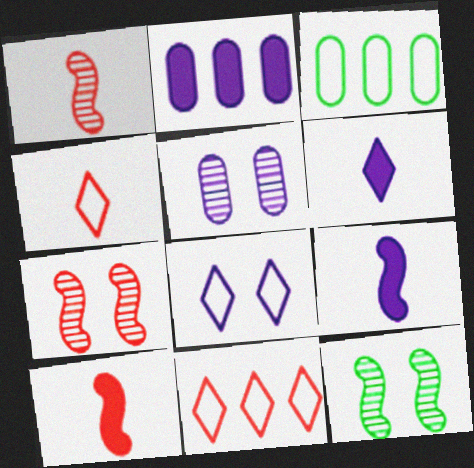[[2, 4, 12], 
[3, 6, 7]]